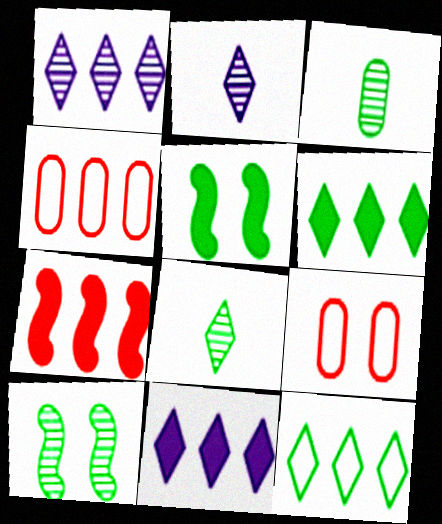[[2, 4, 5], 
[3, 5, 12]]